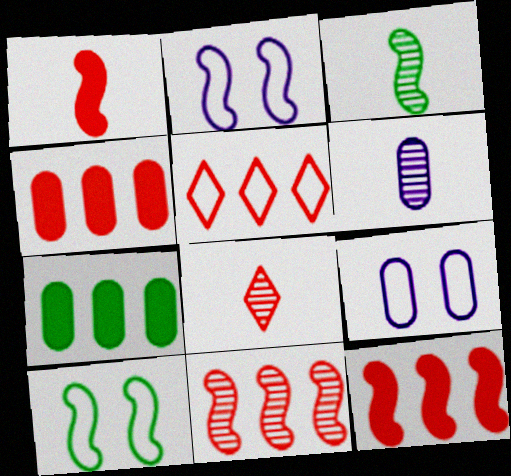[[2, 3, 12], 
[2, 7, 8], 
[3, 6, 8], 
[4, 5, 11]]